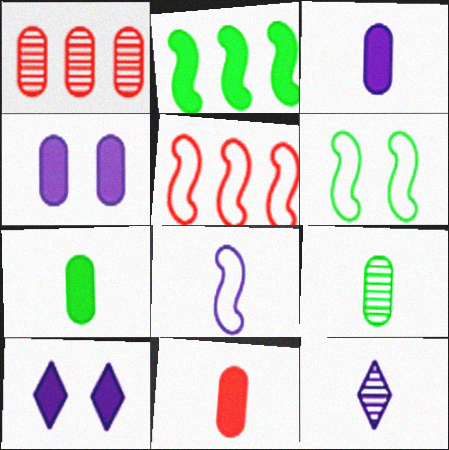[[2, 10, 11], 
[3, 7, 11], 
[3, 8, 12], 
[5, 6, 8], 
[5, 9, 10]]